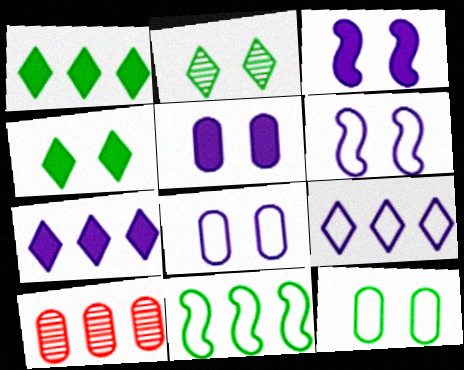[[7, 10, 11]]